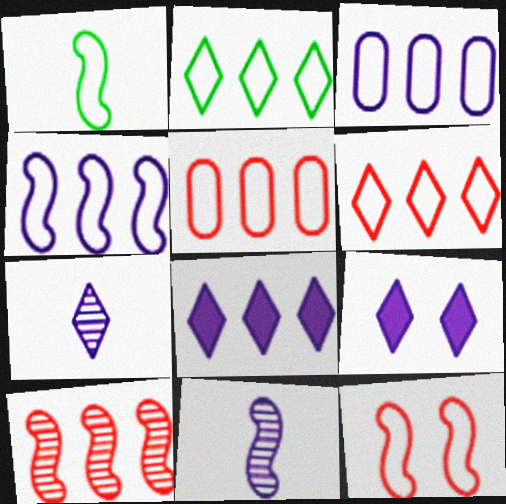[[1, 4, 12], 
[2, 4, 5], 
[3, 9, 11]]